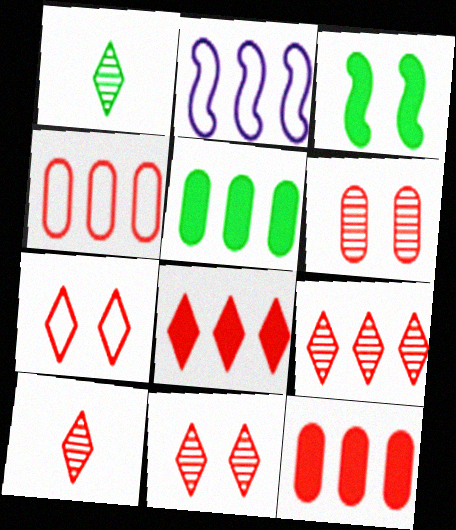[[2, 5, 9], 
[7, 8, 10], 
[9, 10, 11]]